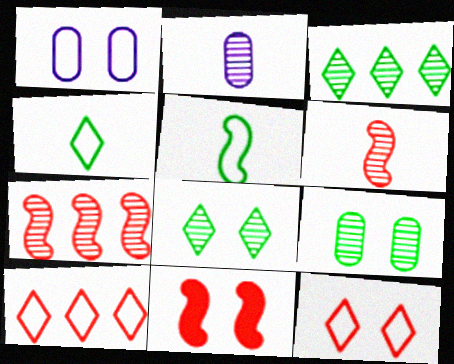[[1, 5, 10], 
[1, 8, 11], 
[2, 7, 8]]